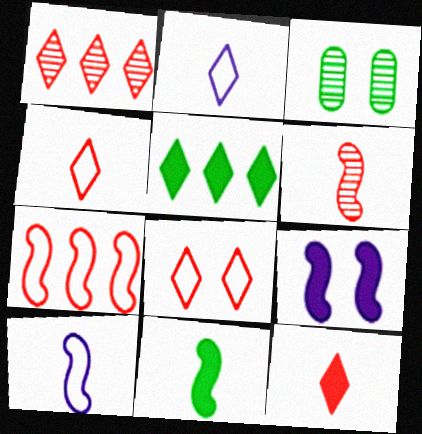[[1, 8, 12], 
[3, 8, 9], 
[6, 10, 11]]